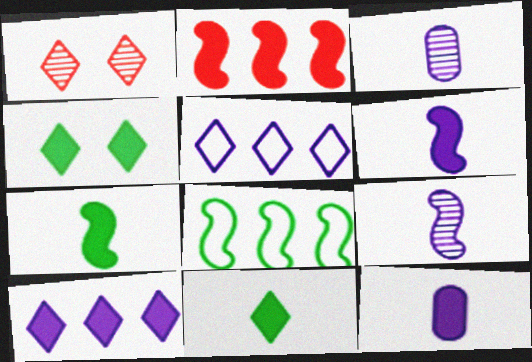[[1, 5, 11], 
[1, 8, 12], 
[2, 4, 12]]